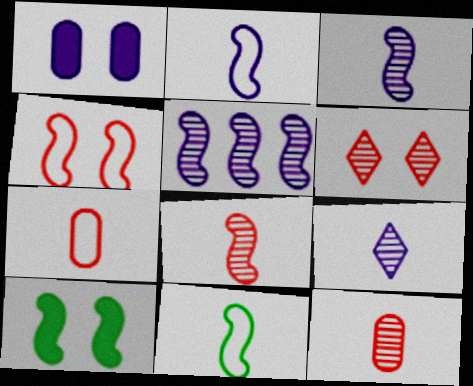[]